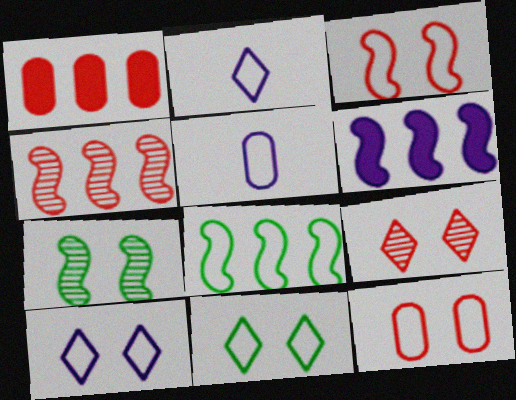[[1, 2, 7], 
[2, 8, 12], 
[4, 6, 8]]